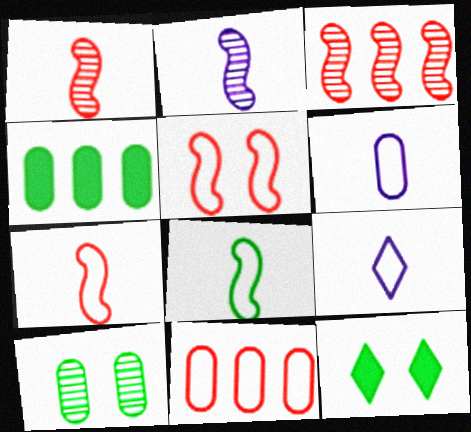[[2, 11, 12], 
[3, 6, 12]]